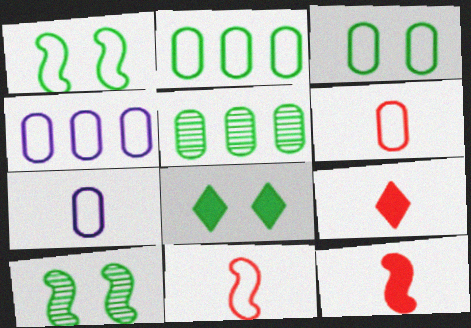[[3, 4, 6], 
[3, 8, 10], 
[4, 9, 10]]